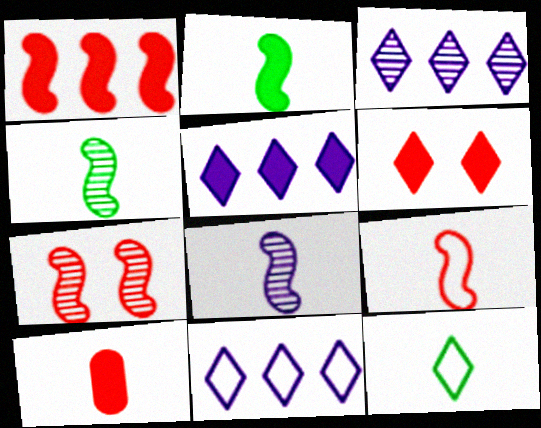[[1, 6, 10], 
[1, 7, 9], 
[2, 8, 9], 
[3, 5, 11], 
[3, 6, 12], 
[8, 10, 12]]